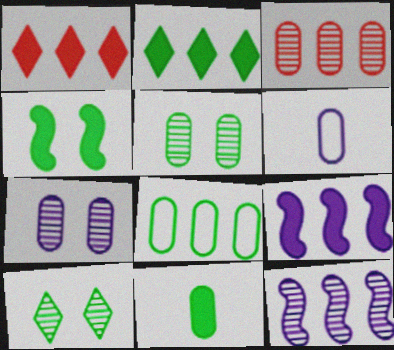[[1, 8, 12], 
[2, 4, 11], 
[5, 8, 11]]